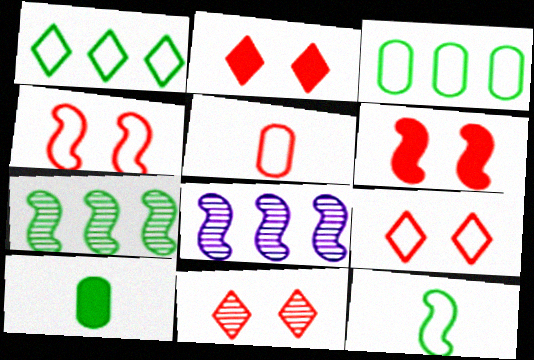[[2, 9, 11], 
[6, 8, 12], 
[8, 9, 10]]